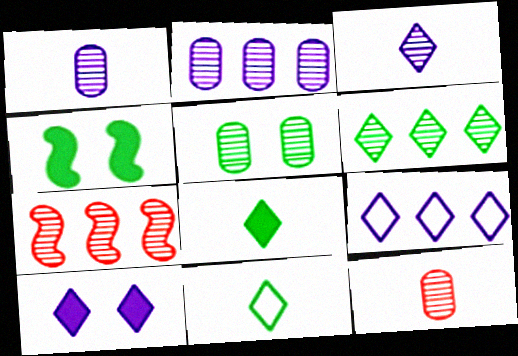[[2, 5, 12], 
[2, 6, 7], 
[3, 5, 7], 
[3, 9, 10], 
[4, 9, 12]]